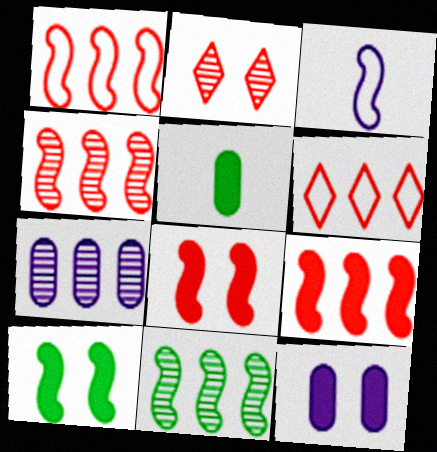[[1, 4, 9], 
[3, 4, 10], 
[3, 8, 11]]